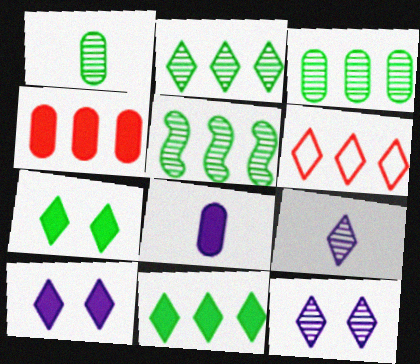[[2, 3, 5], 
[6, 7, 9]]